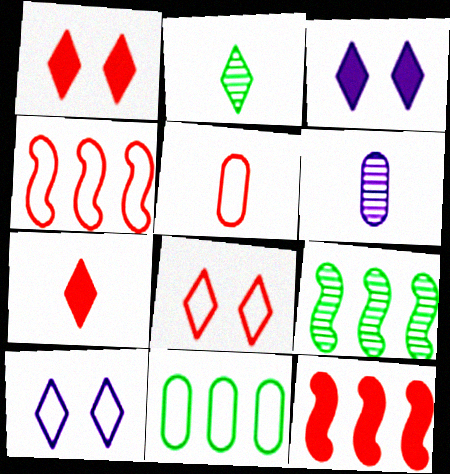[[3, 5, 9], 
[4, 5, 8]]